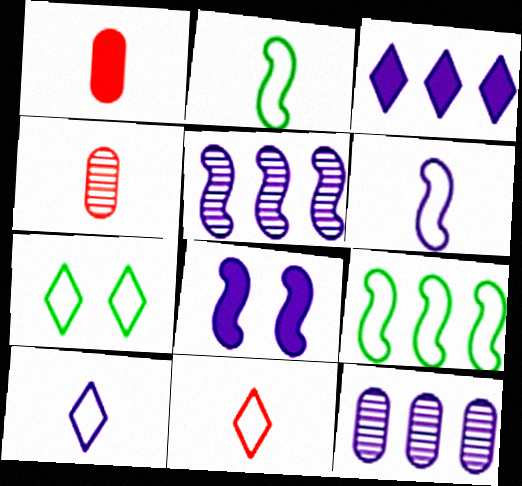[[1, 5, 7], 
[5, 6, 8], 
[8, 10, 12]]